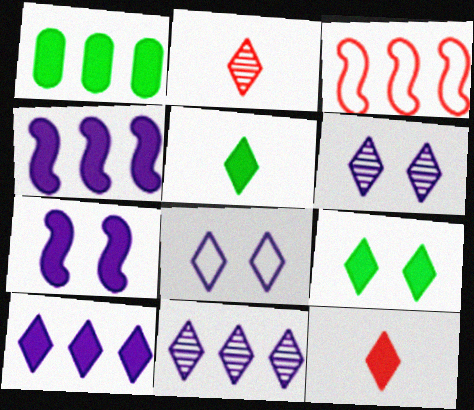[[1, 3, 11], 
[1, 7, 12], 
[9, 10, 12]]